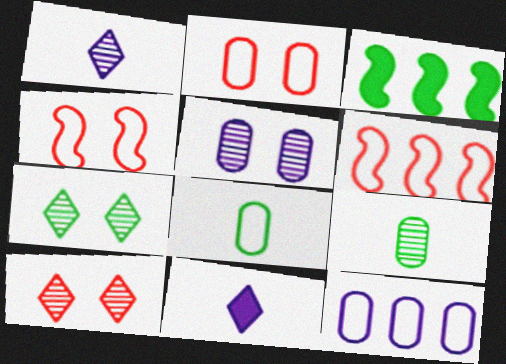[[1, 2, 3], 
[2, 8, 12], 
[3, 7, 8]]